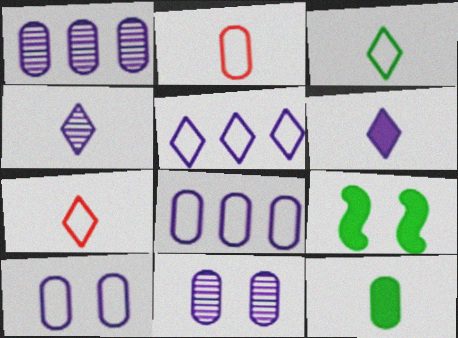[[1, 7, 9]]